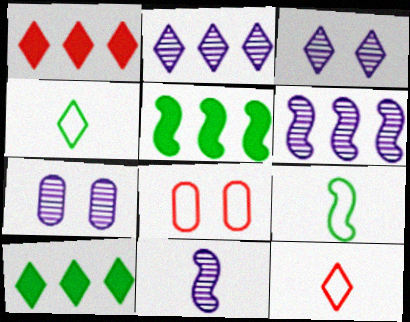[[1, 3, 4], 
[1, 7, 9], 
[2, 7, 11], 
[3, 10, 12], 
[5, 7, 12], 
[8, 10, 11]]